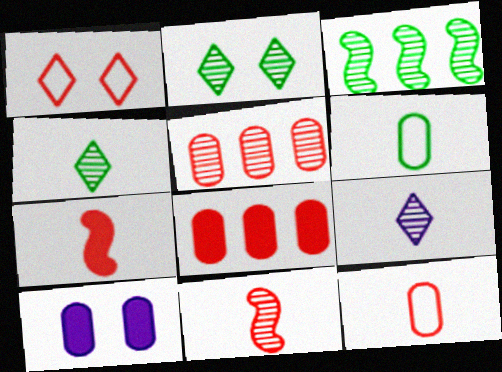[[1, 5, 7], 
[1, 8, 11], 
[5, 6, 10], 
[6, 7, 9]]